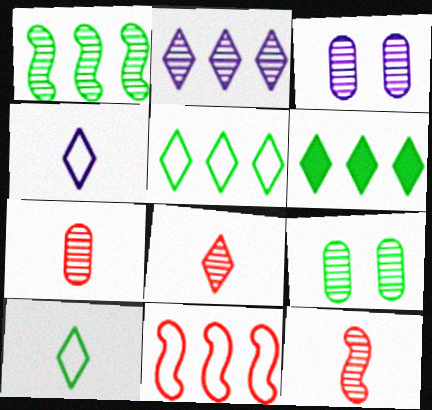[[1, 3, 8], 
[2, 9, 12], 
[7, 8, 12]]